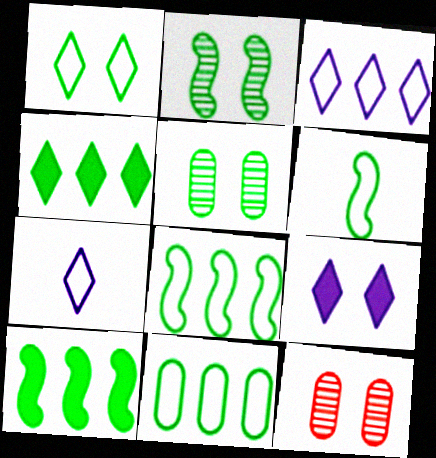[[1, 6, 11], 
[2, 6, 10], 
[4, 5, 6], 
[7, 10, 12]]